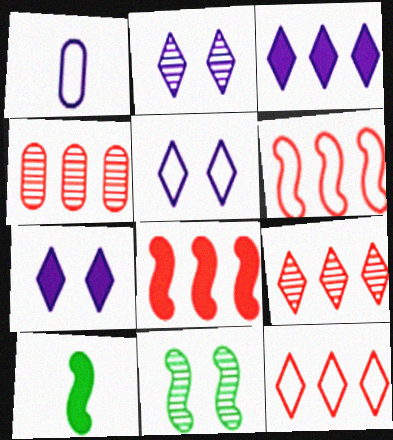[[2, 5, 7], 
[4, 5, 10], 
[4, 8, 12]]